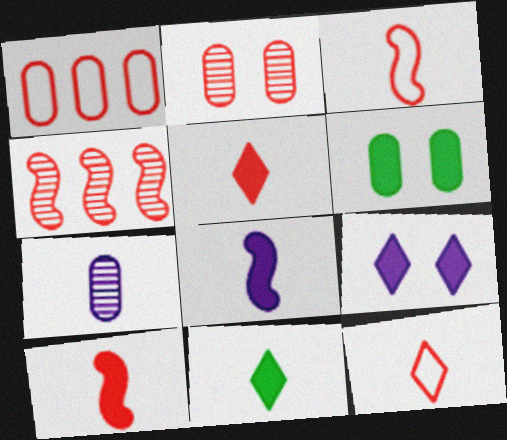[[1, 6, 7], 
[3, 7, 11]]